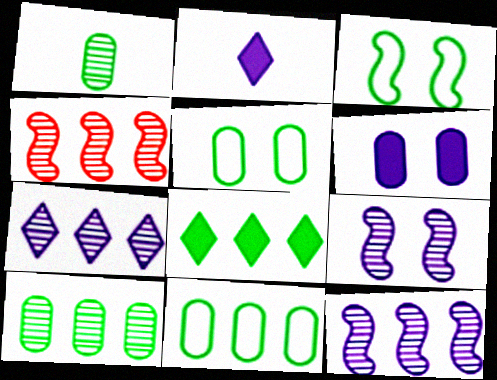[[1, 3, 8], 
[2, 4, 5], 
[4, 7, 10]]